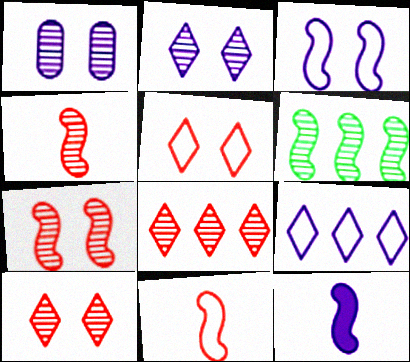[[1, 9, 12]]